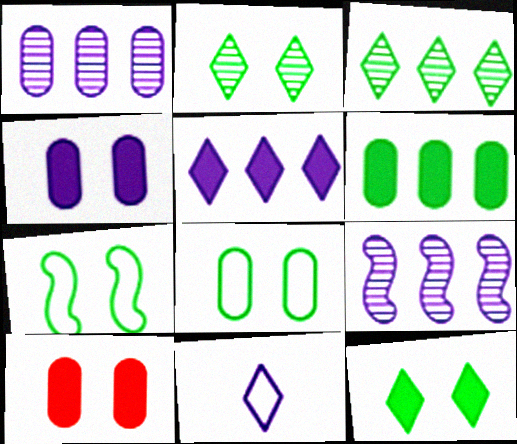[[4, 9, 11]]